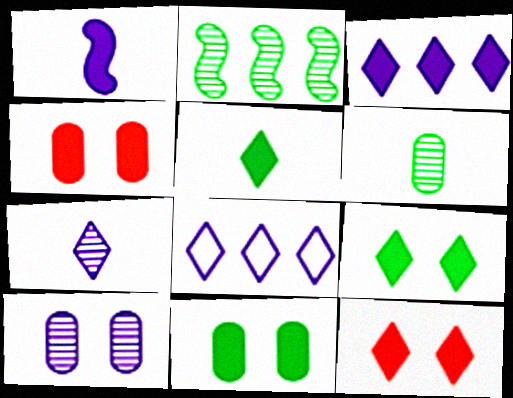[[1, 8, 10], 
[3, 5, 12]]